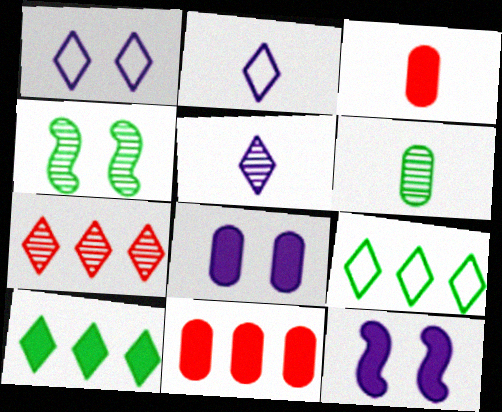[[2, 4, 11], 
[3, 10, 12]]